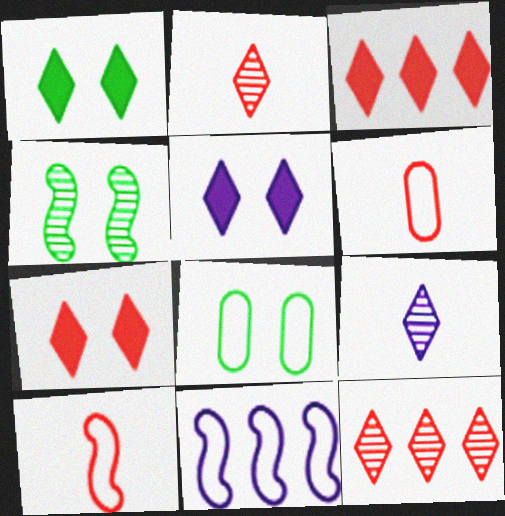[[1, 4, 8], 
[1, 5, 7]]